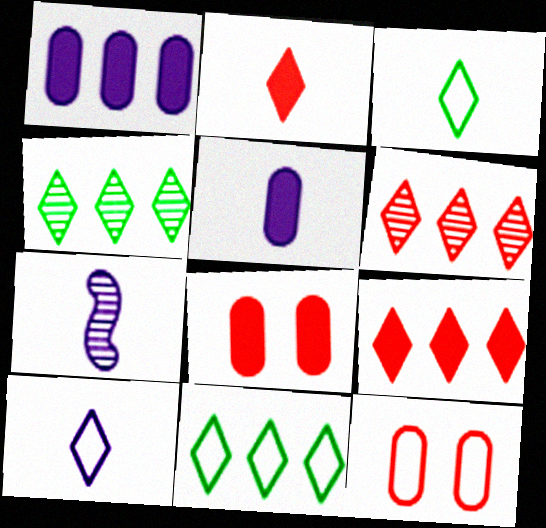[[5, 7, 10], 
[7, 8, 11]]